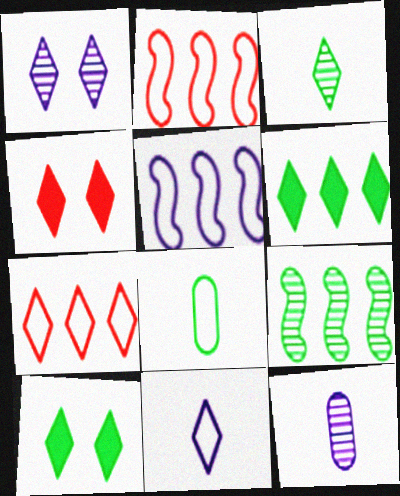[[2, 10, 12], 
[8, 9, 10]]